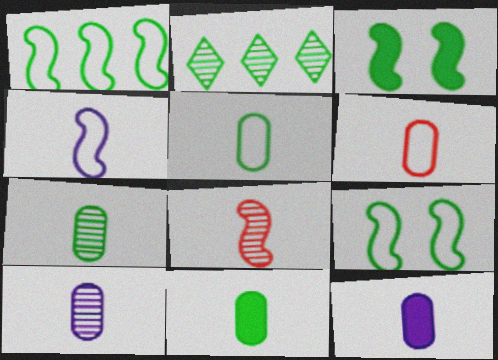[[2, 3, 5], 
[2, 9, 11], 
[5, 7, 11], 
[6, 7, 12], 
[6, 10, 11]]